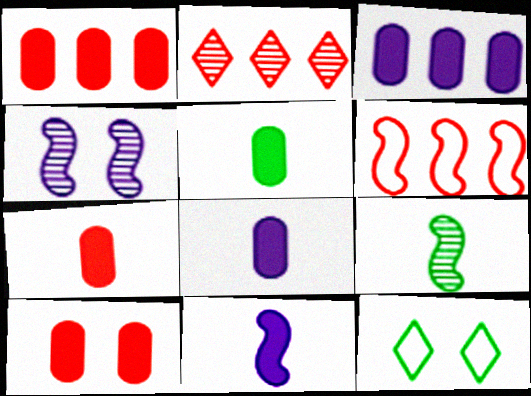[[1, 2, 6], 
[1, 7, 10], 
[3, 5, 10], 
[4, 10, 12], 
[5, 7, 8]]